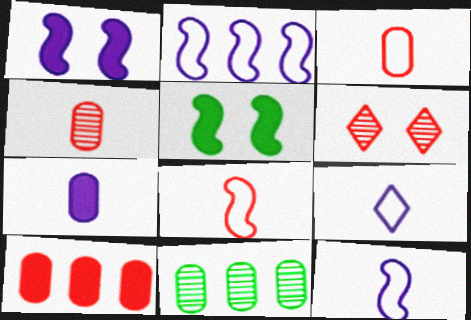[[6, 8, 10]]